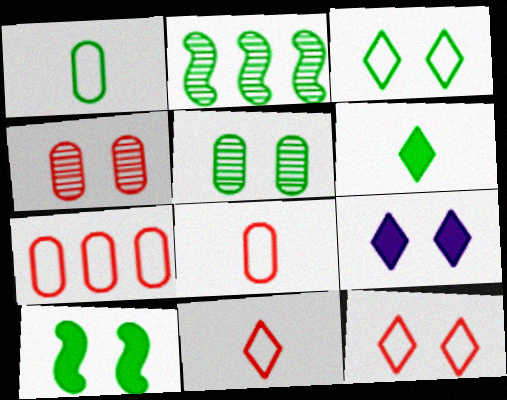[[2, 8, 9], 
[3, 5, 10]]